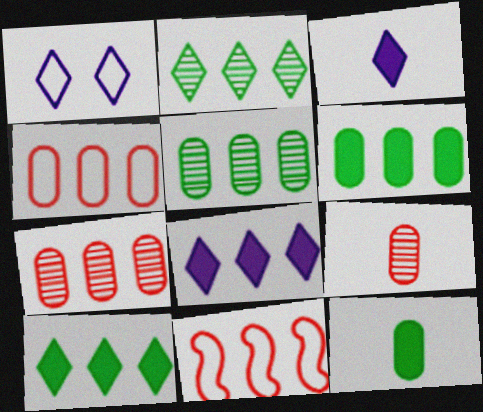[[5, 8, 11]]